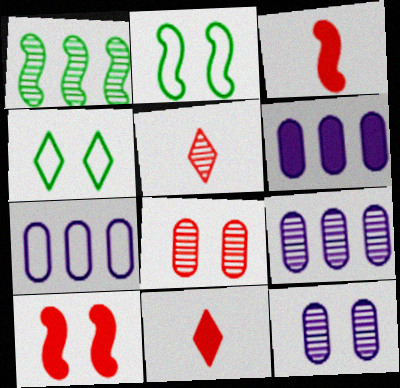[[1, 5, 12], 
[2, 5, 6], 
[2, 9, 11], 
[3, 4, 9], 
[4, 10, 12], 
[6, 7, 9]]